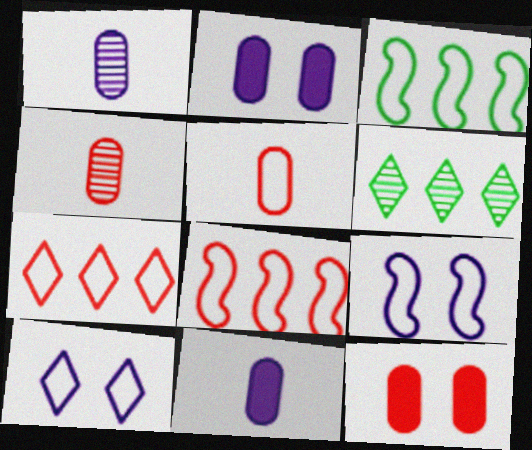[[3, 5, 10]]